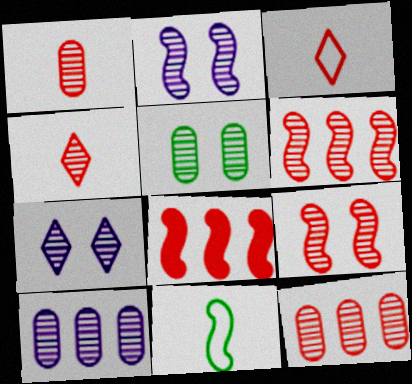[[1, 5, 10], 
[2, 8, 11], 
[4, 9, 12], 
[5, 7, 9]]